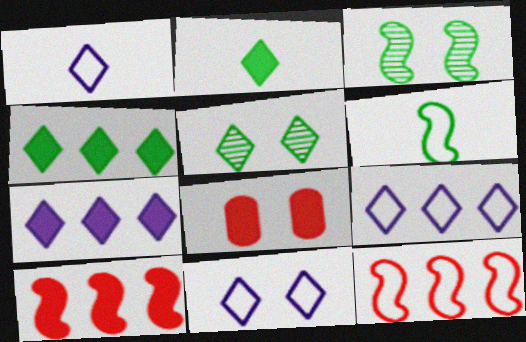[[1, 9, 11], 
[3, 8, 11]]